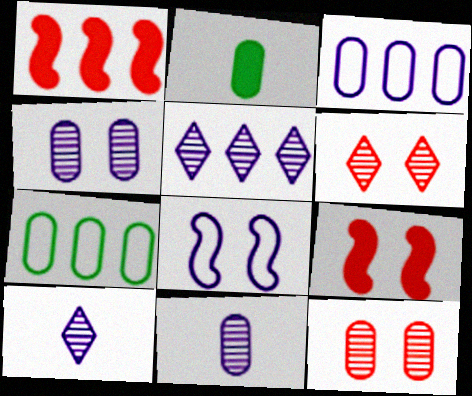[[1, 5, 7], 
[2, 3, 12], 
[7, 9, 10]]